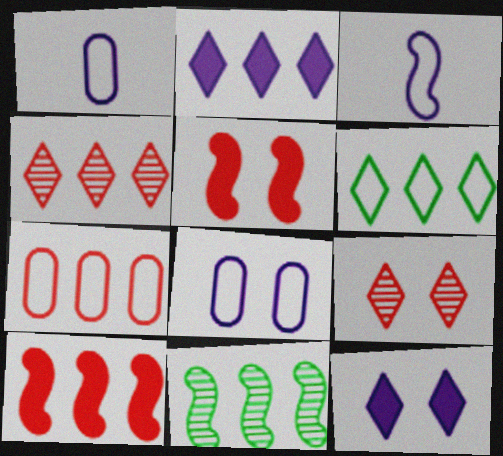[[2, 4, 6], 
[2, 7, 11], 
[3, 5, 11], 
[4, 7, 10]]